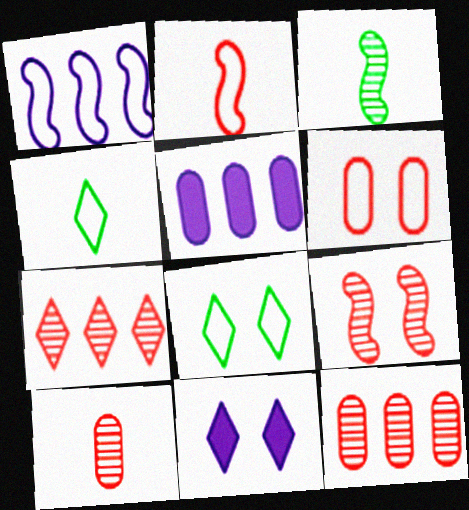[[1, 4, 6], 
[4, 5, 9], 
[4, 7, 11], 
[7, 9, 10]]